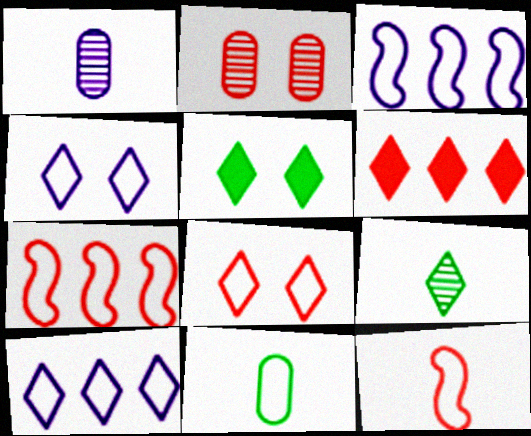[[1, 5, 7], 
[2, 6, 12], 
[3, 8, 11], 
[4, 6, 9], 
[4, 7, 11]]